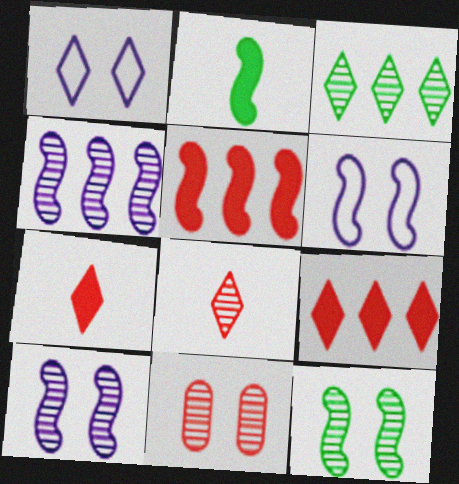[[1, 3, 7]]